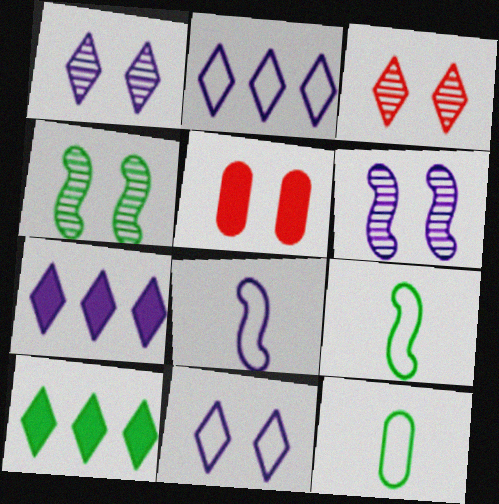[[4, 5, 11], 
[4, 10, 12]]